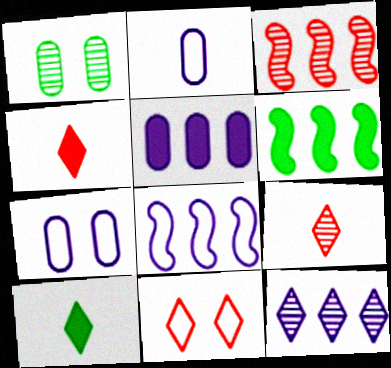[[1, 4, 8], 
[3, 6, 8], 
[3, 7, 10], 
[5, 8, 12], 
[6, 7, 9], 
[10, 11, 12]]